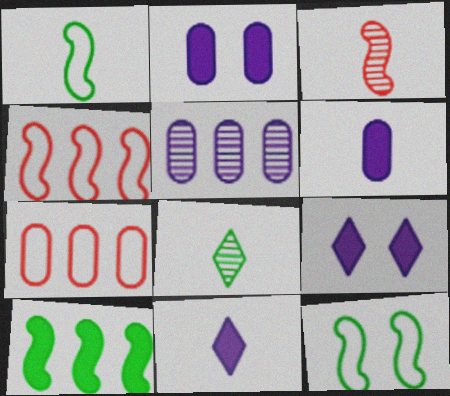[[2, 4, 8]]